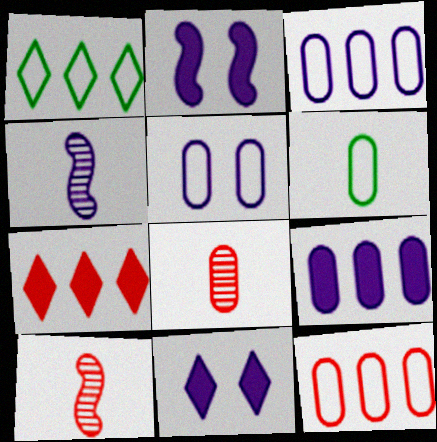[[1, 2, 8], 
[3, 4, 11], 
[5, 6, 12]]